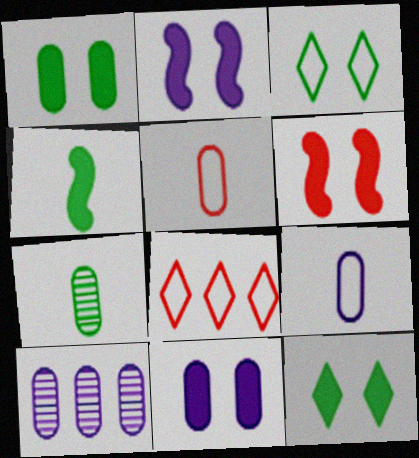[[1, 5, 10], 
[2, 7, 8], 
[6, 11, 12], 
[9, 10, 11]]